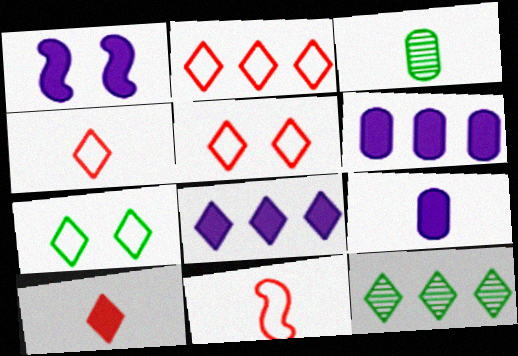[[1, 2, 3], 
[1, 8, 9], 
[2, 4, 5], 
[2, 8, 12]]